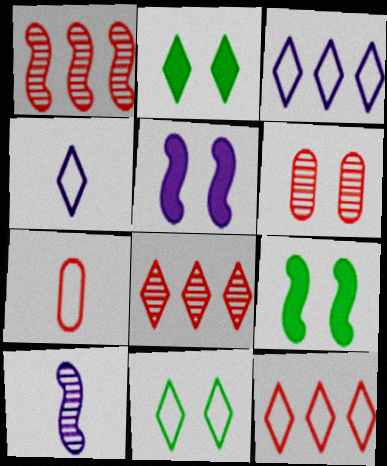[[2, 4, 8], 
[4, 11, 12], 
[5, 6, 11]]